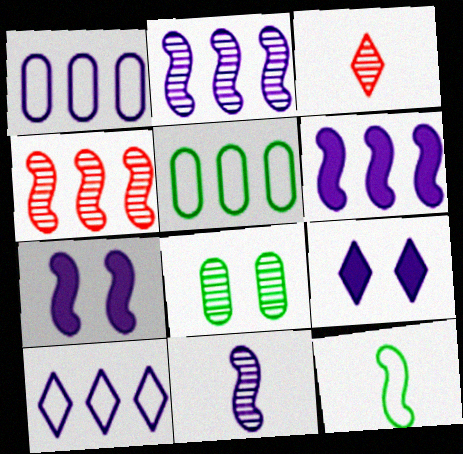[[1, 9, 11], 
[2, 3, 8], 
[3, 5, 7], 
[4, 7, 12]]